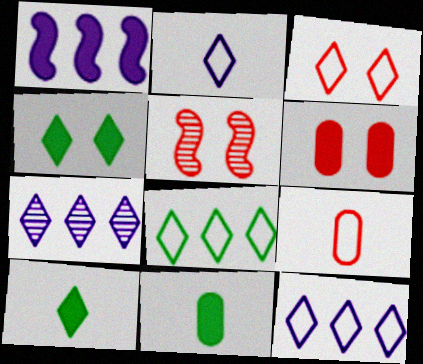[[1, 6, 10], 
[2, 3, 8], 
[3, 5, 6], 
[3, 7, 10], 
[5, 11, 12]]